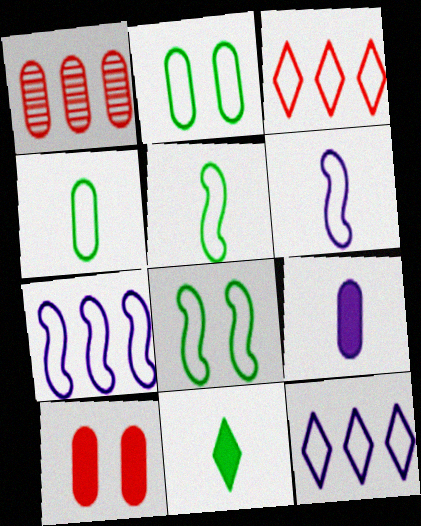[[1, 2, 9], 
[2, 3, 6]]